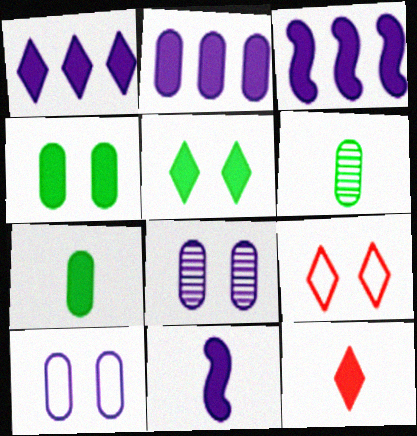[[1, 2, 3], 
[1, 5, 12], 
[3, 4, 12], 
[3, 6, 9], 
[7, 11, 12]]